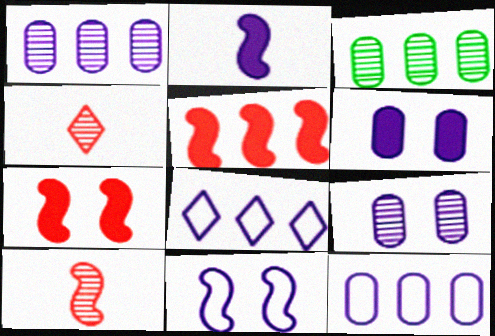[[2, 8, 9], 
[3, 5, 8]]